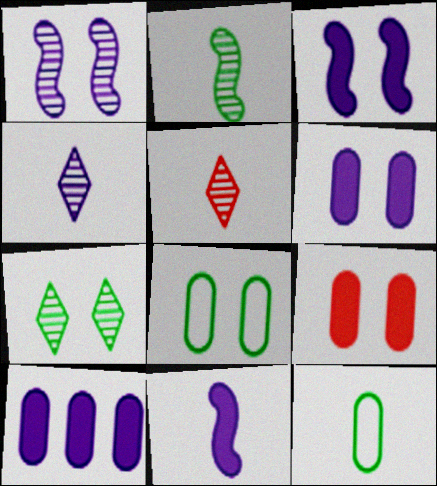[[5, 11, 12]]